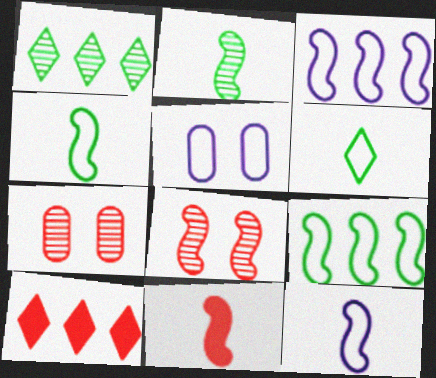[[1, 5, 11], 
[2, 5, 10], 
[2, 11, 12]]